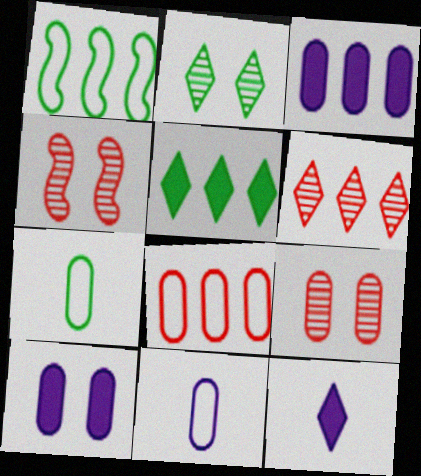[[1, 3, 6], 
[1, 9, 12], 
[3, 7, 9], 
[4, 5, 11]]